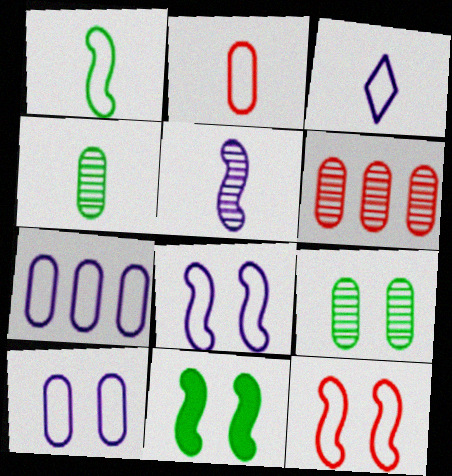[[1, 2, 3], 
[3, 6, 11], 
[3, 7, 8]]